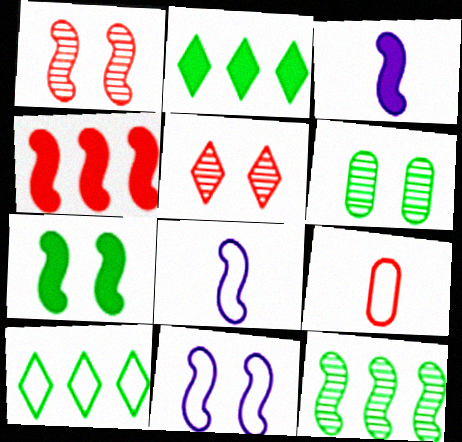[[1, 7, 11], 
[3, 4, 7], 
[4, 5, 9], 
[9, 10, 11]]